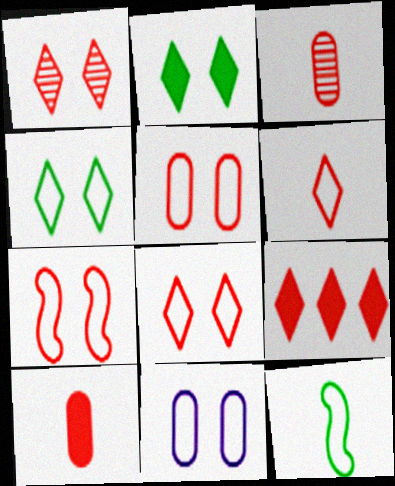[[1, 6, 9], 
[3, 7, 9], 
[4, 7, 11], 
[5, 7, 8]]